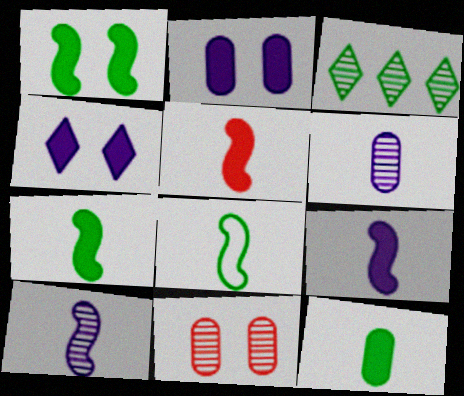[[3, 10, 11], 
[5, 7, 9], 
[5, 8, 10]]